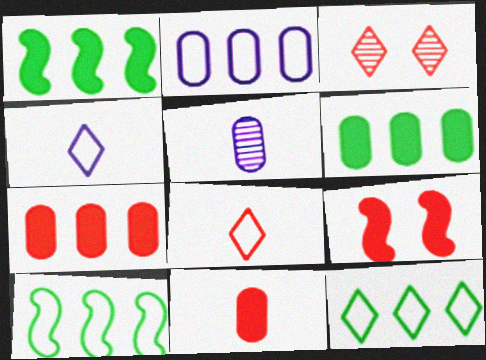[[5, 9, 12]]